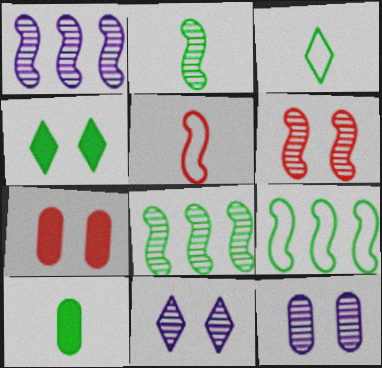[[1, 2, 6], 
[1, 3, 7], 
[2, 3, 10]]